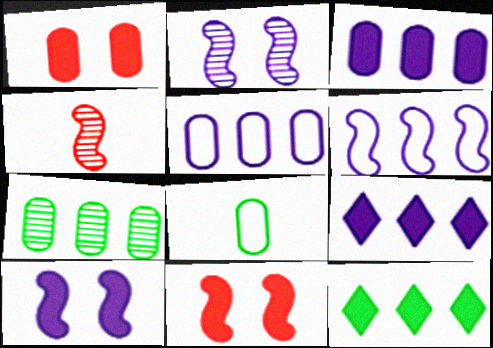[]